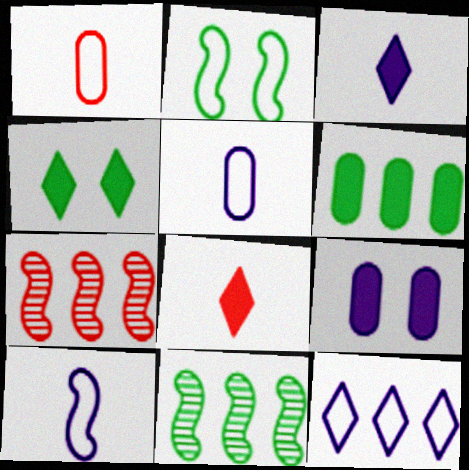[[1, 2, 12], 
[4, 5, 7], 
[6, 7, 12]]